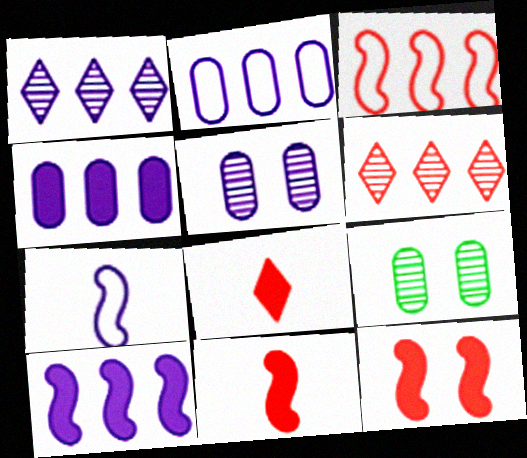[[1, 2, 10]]